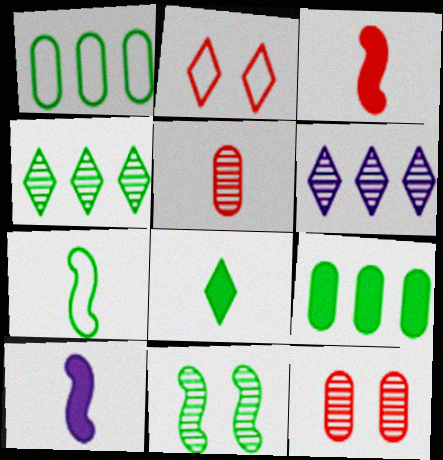[[1, 8, 11], 
[2, 6, 8], 
[5, 6, 11]]